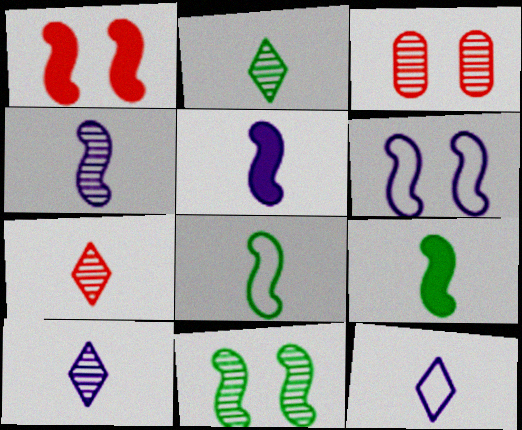[[1, 6, 11], 
[2, 7, 10]]